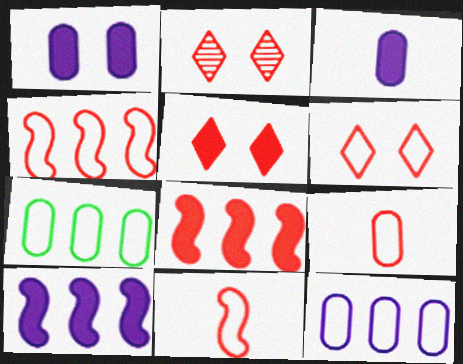[[2, 5, 6], 
[2, 8, 9], 
[4, 6, 9]]